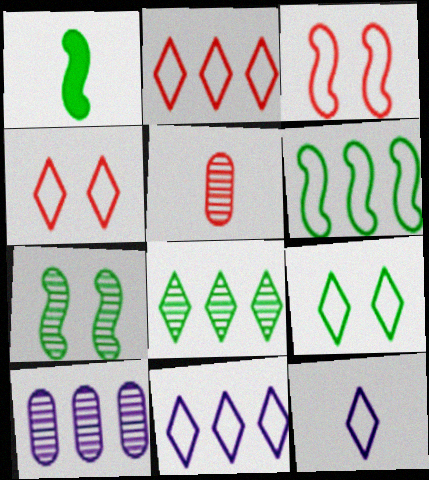[[1, 4, 10], 
[1, 5, 12], 
[1, 6, 7], 
[2, 9, 12]]